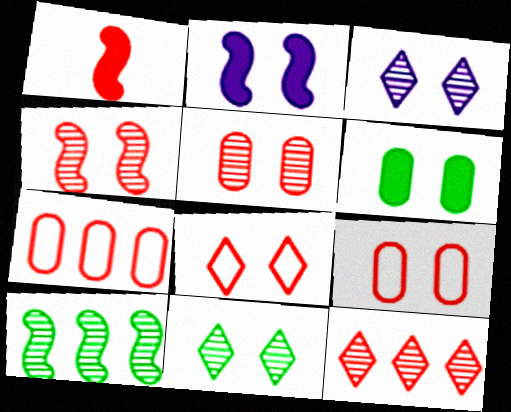[[1, 9, 12], 
[2, 9, 11]]